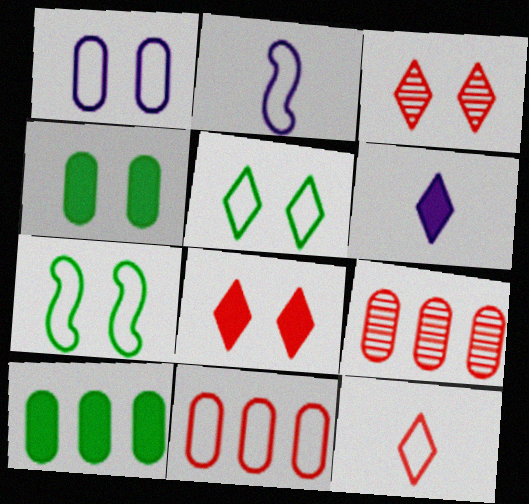[[2, 3, 10], 
[2, 5, 11], 
[6, 7, 9]]